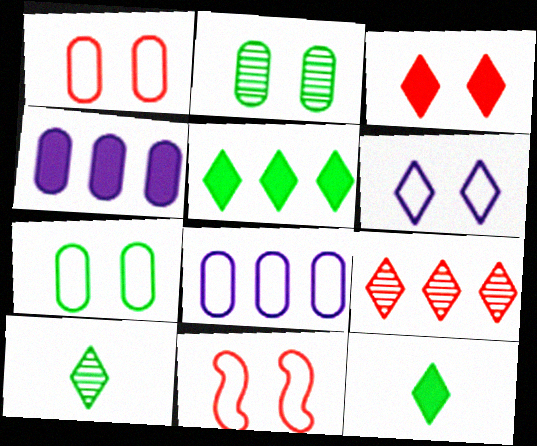[[4, 10, 11], 
[6, 7, 11], 
[6, 9, 12]]